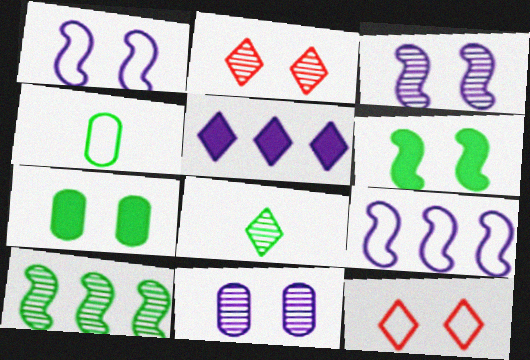[[1, 2, 7], 
[3, 7, 12], 
[4, 9, 12], 
[5, 8, 12], 
[6, 11, 12]]